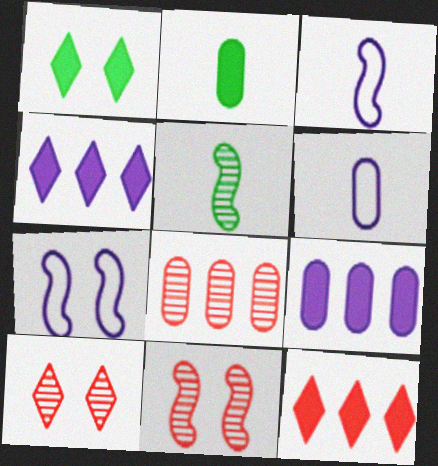[[1, 3, 8]]